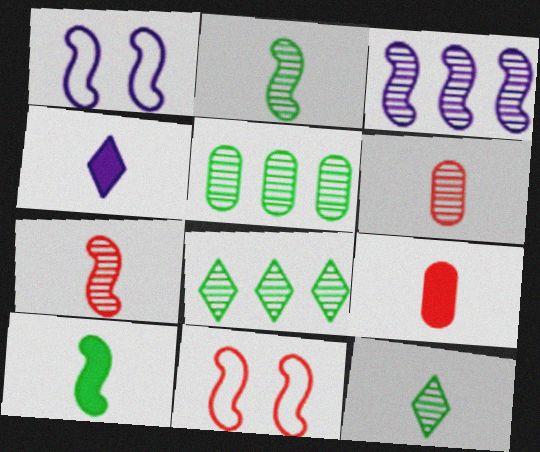[[1, 8, 9], 
[3, 10, 11], 
[4, 5, 11], 
[4, 9, 10]]